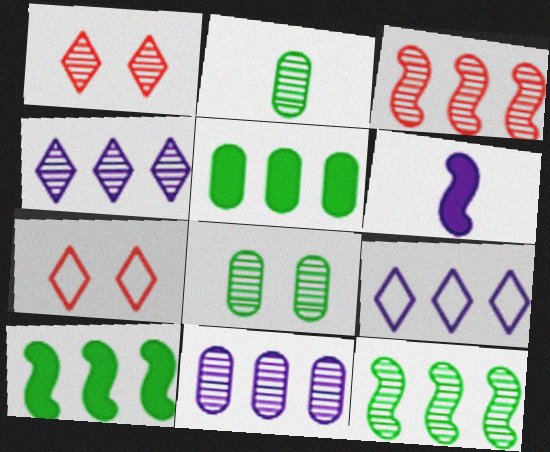[[3, 5, 9]]